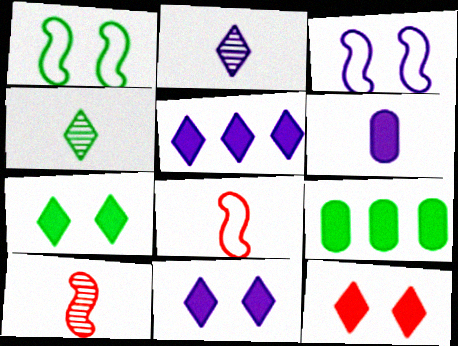[[1, 4, 9], 
[4, 6, 8], 
[7, 11, 12]]